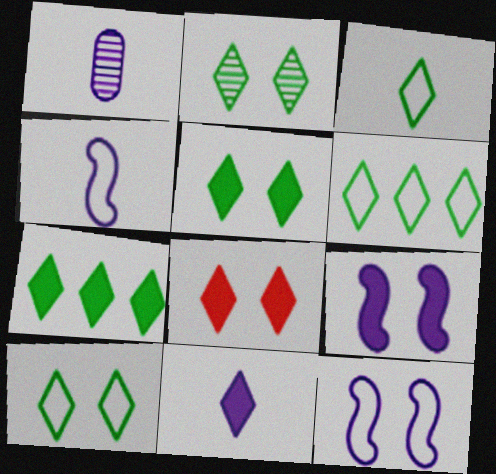[[1, 4, 11], 
[2, 3, 7], 
[2, 5, 10], 
[3, 6, 10], 
[7, 8, 11]]